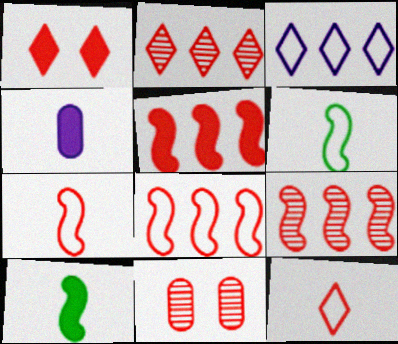[[1, 2, 12], 
[3, 10, 11], 
[5, 8, 9], 
[5, 11, 12]]